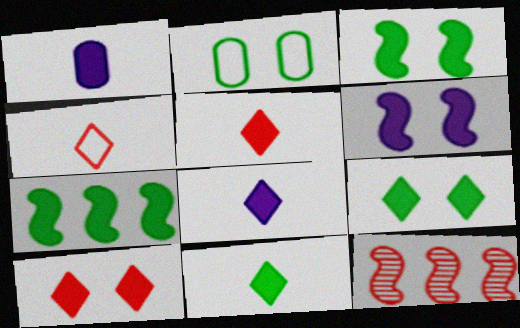[[1, 7, 10], 
[2, 8, 12], 
[5, 8, 11]]